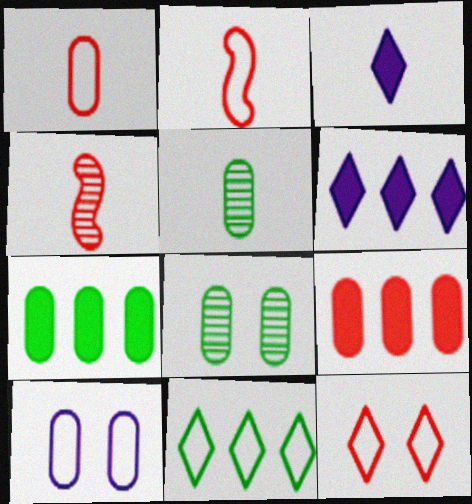[[2, 3, 5], 
[2, 6, 8], 
[2, 10, 11], 
[4, 9, 12], 
[5, 9, 10]]